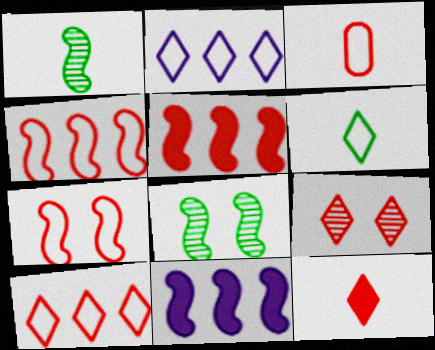[[1, 7, 11], 
[3, 5, 9], 
[3, 7, 10], 
[9, 10, 12]]